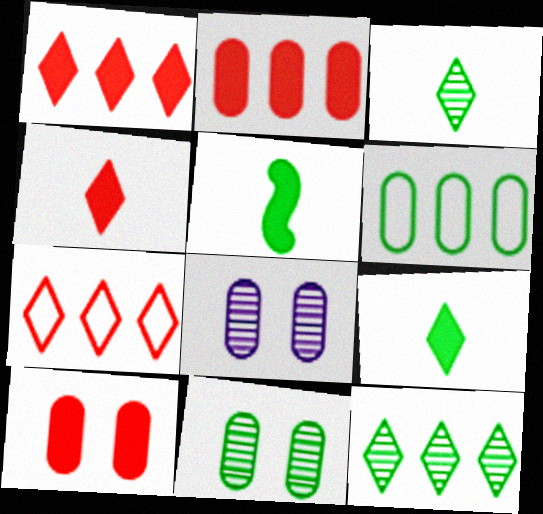[[5, 7, 8]]